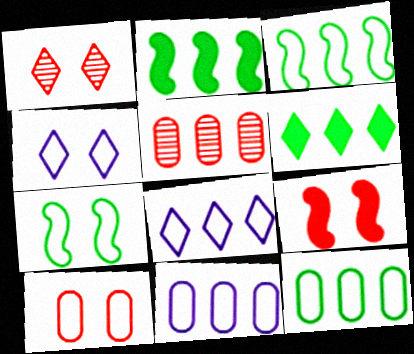[[1, 9, 10], 
[2, 5, 8], 
[4, 7, 10]]